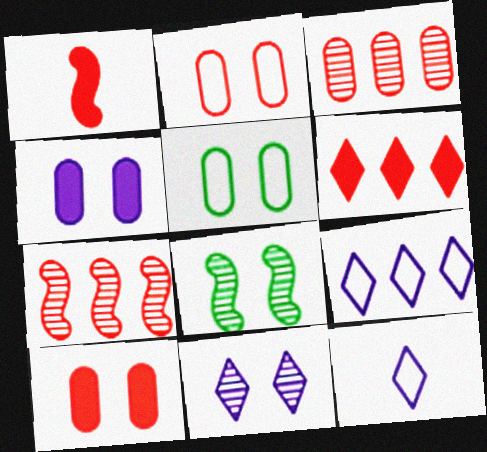[[1, 6, 10]]